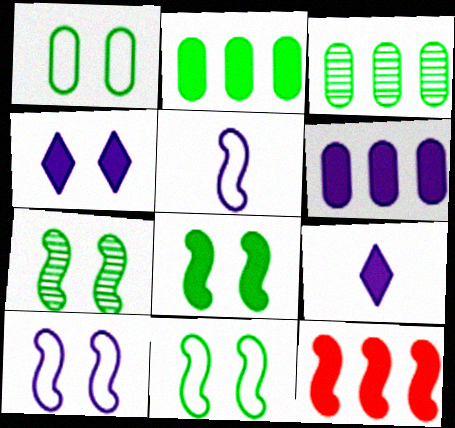[[5, 7, 12], 
[7, 8, 11]]